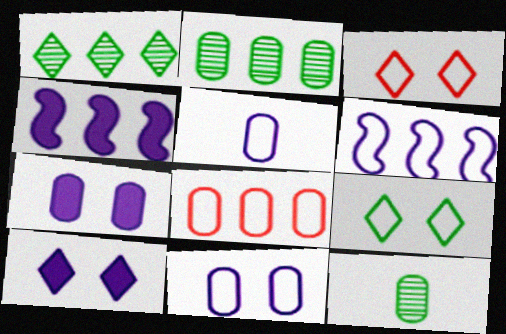[[1, 4, 8], 
[3, 4, 12], 
[7, 8, 12]]